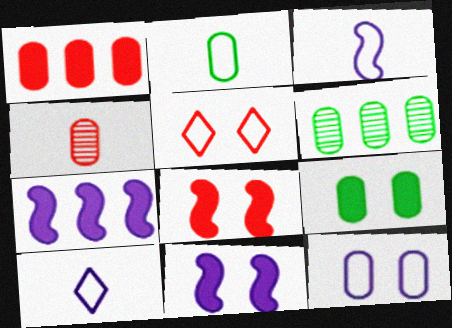[[2, 6, 9], 
[6, 8, 10]]